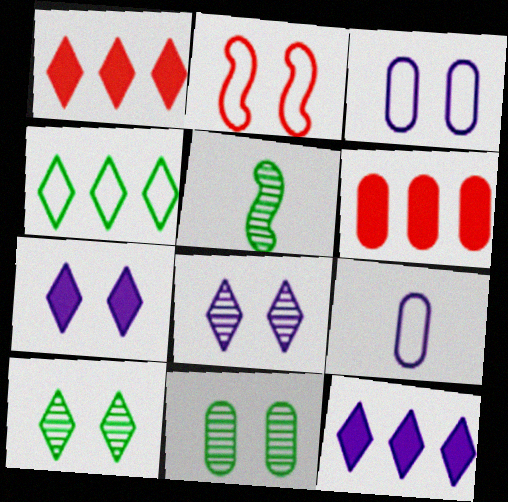[[1, 3, 5], 
[2, 4, 9], 
[2, 7, 11], 
[6, 9, 11]]